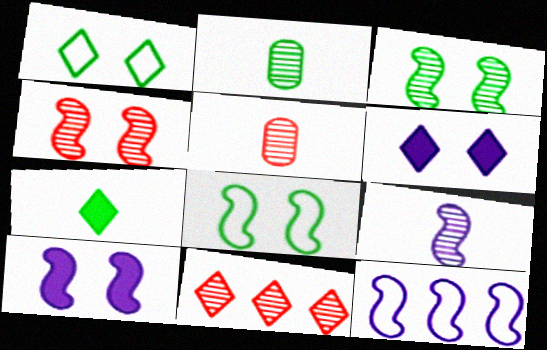[[4, 5, 11], 
[4, 8, 10], 
[9, 10, 12]]